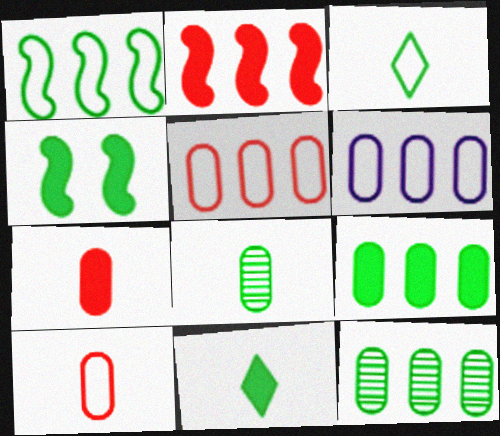[[3, 4, 12], 
[4, 9, 11]]